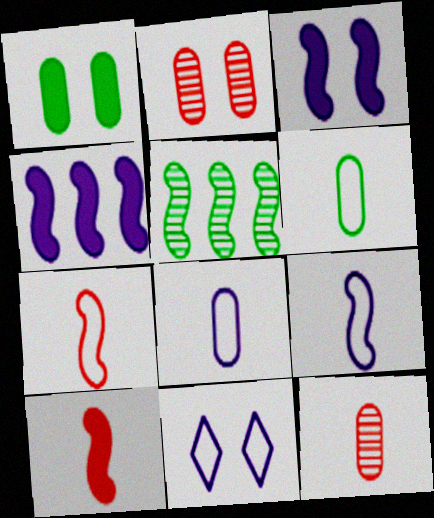[[3, 5, 7]]